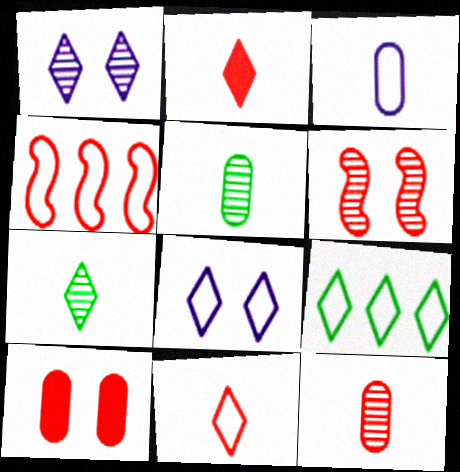[[1, 2, 9], 
[8, 9, 11]]